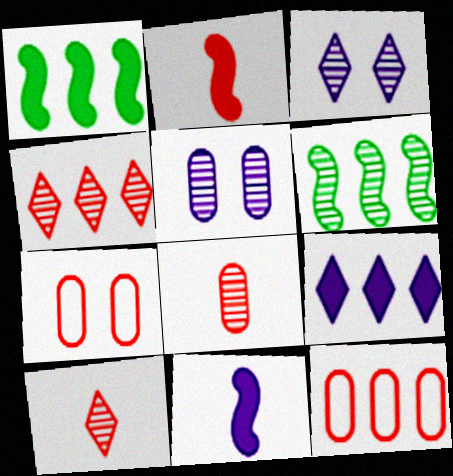[[2, 4, 7], 
[3, 6, 8], 
[5, 6, 10], 
[6, 9, 12]]